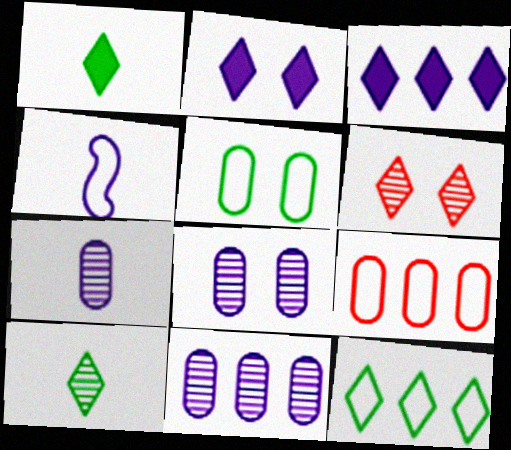[[2, 4, 11], 
[3, 4, 8], 
[7, 8, 11]]